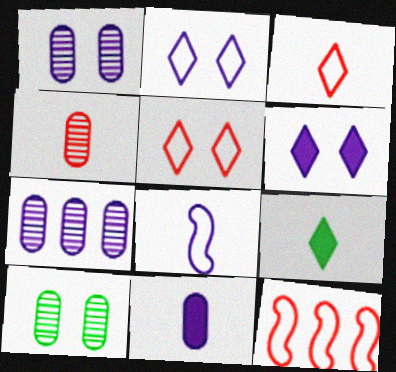[[1, 9, 12], 
[4, 7, 10], 
[4, 8, 9], 
[6, 7, 8]]